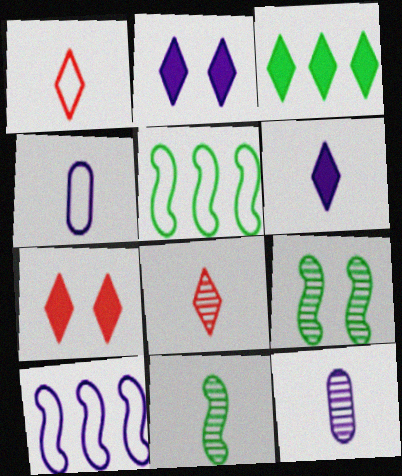[[2, 10, 12], 
[3, 6, 7], 
[5, 7, 12], 
[8, 11, 12]]